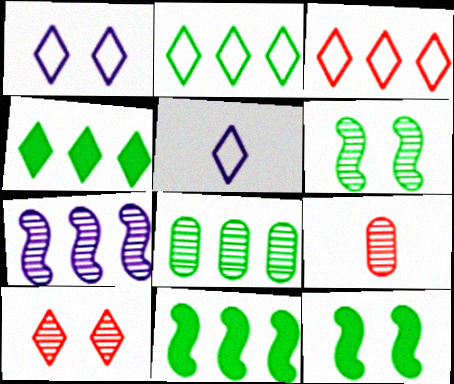[[1, 9, 11], 
[2, 8, 11], 
[4, 5, 10]]